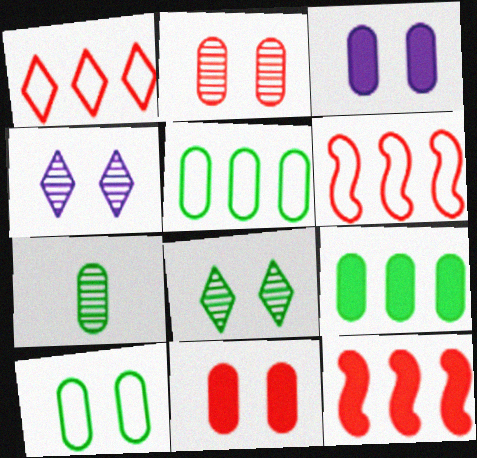[[2, 3, 10], 
[7, 9, 10]]